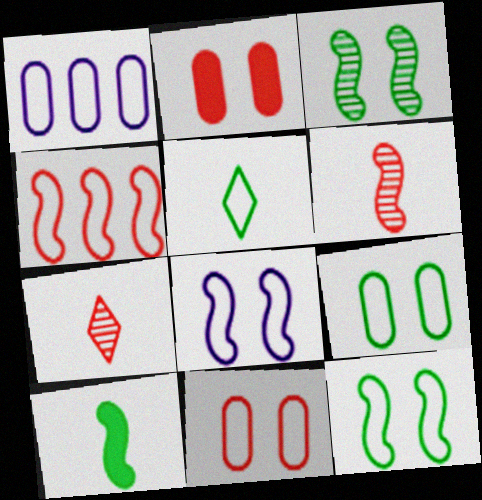[[2, 4, 7]]